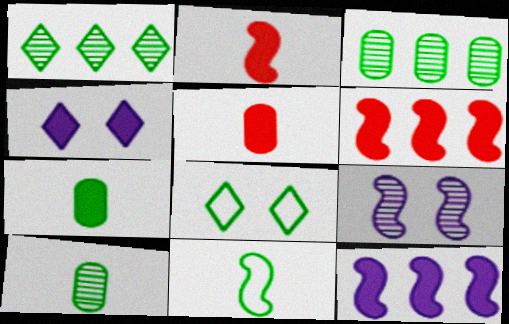[[4, 6, 7], 
[6, 9, 11]]